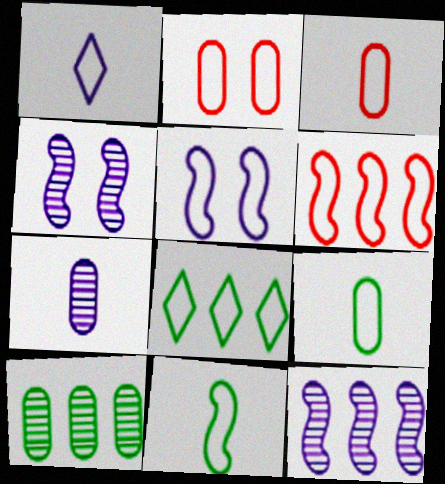[[1, 3, 11], 
[3, 5, 8], 
[5, 6, 11]]